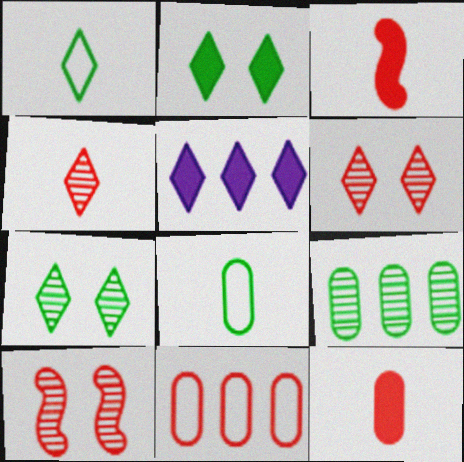[[1, 5, 6], 
[3, 6, 11], 
[5, 8, 10]]